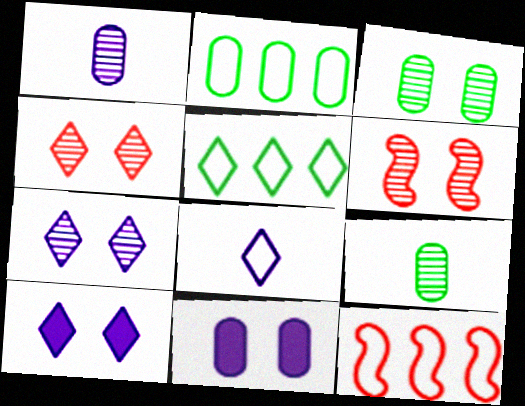[[3, 6, 7], 
[9, 10, 12]]